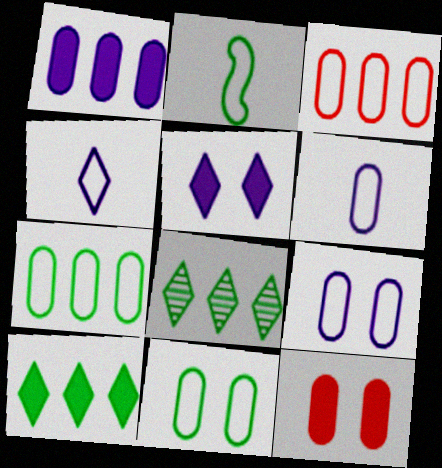[[3, 6, 11]]